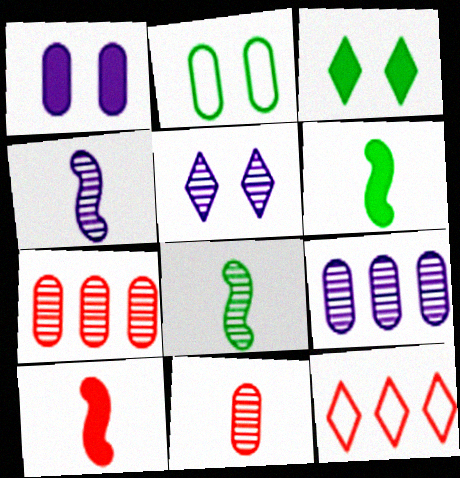[[1, 8, 12], 
[4, 5, 9], 
[5, 7, 8]]